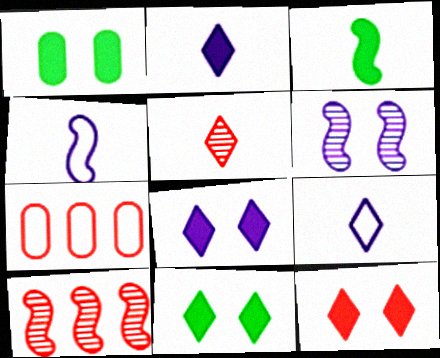[[1, 9, 10], 
[8, 11, 12]]